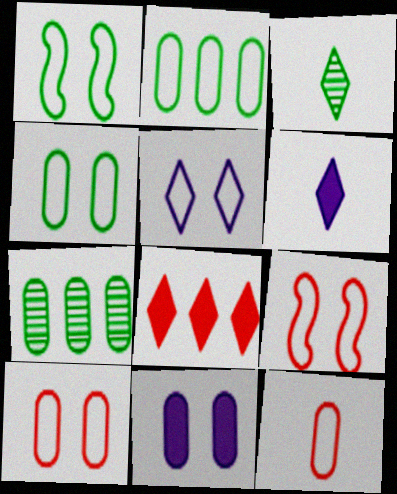[[1, 5, 10], 
[3, 5, 8], 
[4, 5, 9], 
[6, 7, 9], 
[7, 11, 12]]